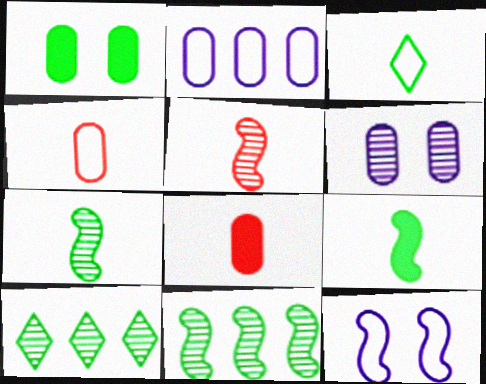[[1, 3, 11], 
[5, 6, 10], 
[8, 10, 12]]